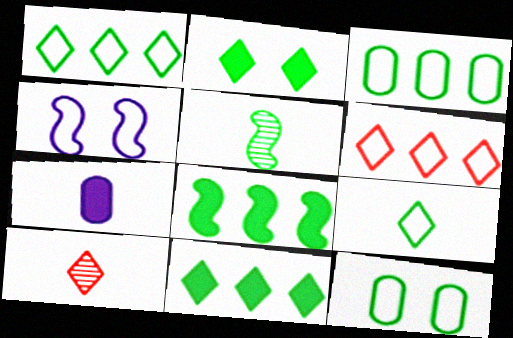[[2, 3, 5], 
[5, 11, 12]]